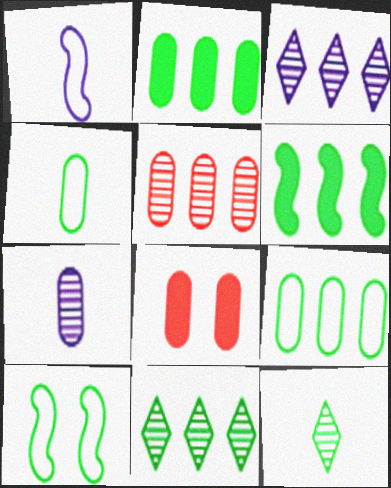[[1, 8, 11], 
[2, 10, 12], 
[6, 9, 11], 
[7, 8, 9]]